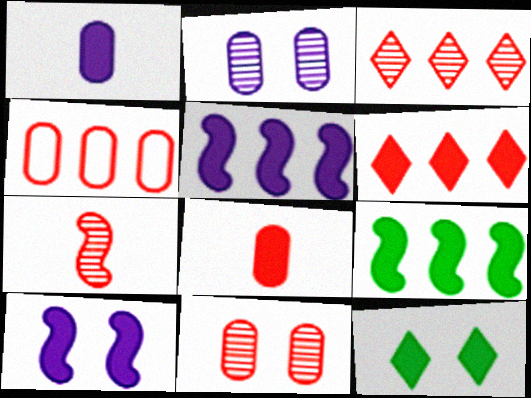[[3, 7, 11], 
[4, 8, 11], 
[5, 8, 12]]